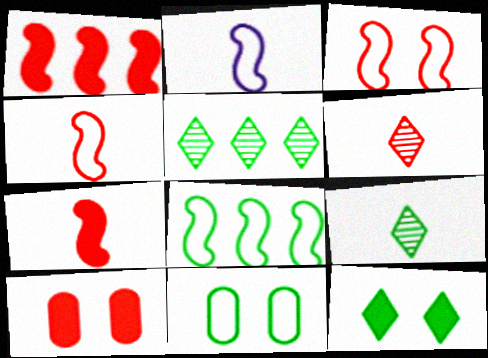[[2, 3, 8], 
[2, 5, 10]]